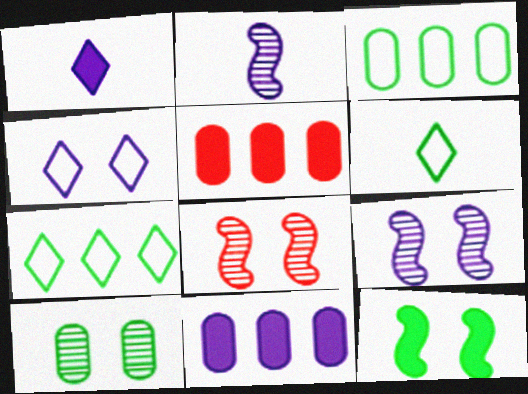[[1, 3, 8], 
[1, 5, 12], 
[2, 4, 11], 
[5, 6, 9], 
[6, 8, 11]]